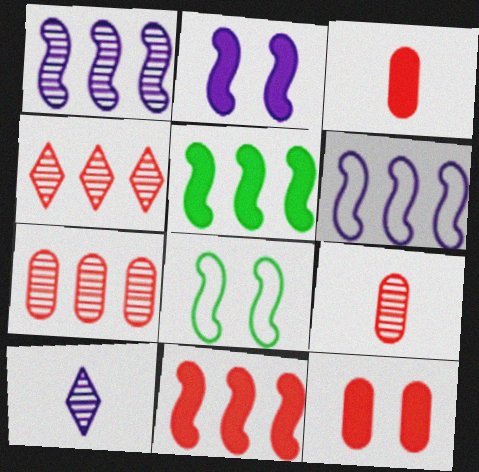[]